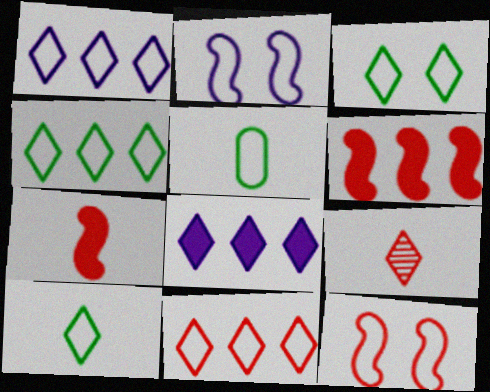[[1, 4, 11], 
[1, 5, 12], 
[2, 5, 11], 
[3, 4, 10], 
[3, 8, 9]]